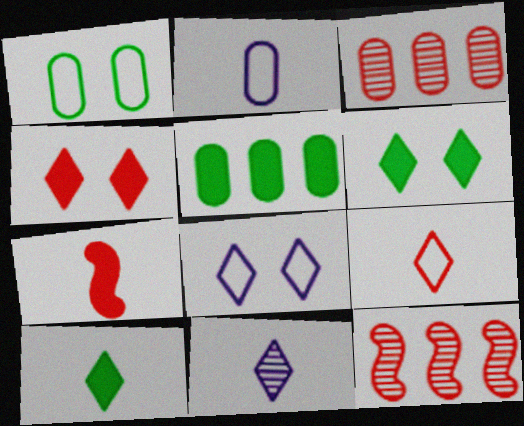[[2, 6, 12], 
[9, 10, 11]]